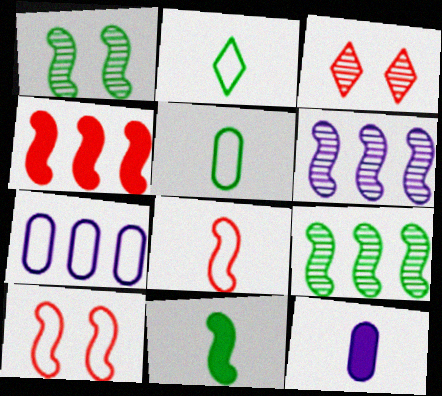[[2, 7, 10], 
[3, 7, 11], 
[6, 10, 11]]